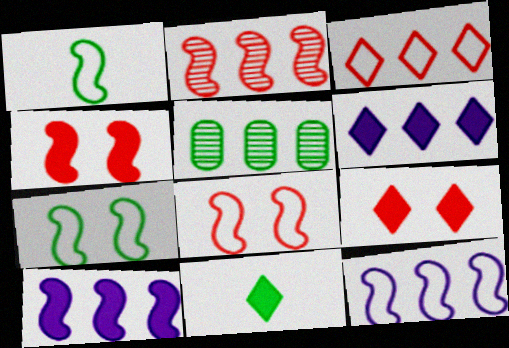[[1, 8, 12], 
[3, 5, 10], 
[5, 7, 11], 
[6, 9, 11]]